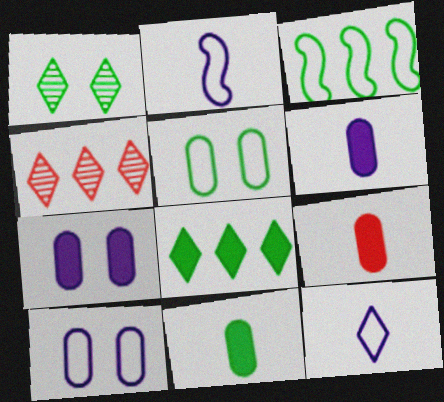[[1, 3, 11], 
[6, 9, 11]]